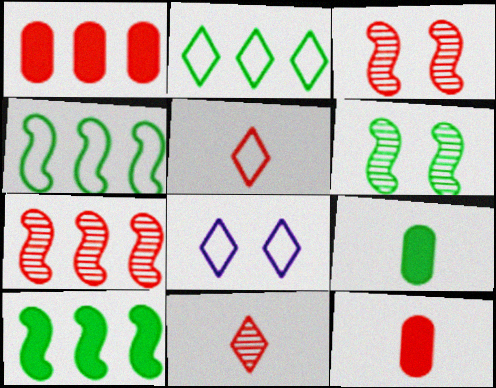[[1, 3, 5], 
[2, 5, 8], 
[2, 6, 9], 
[7, 8, 9]]